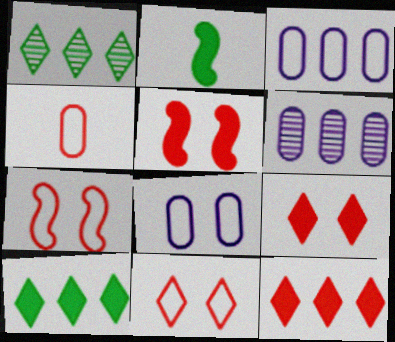[[2, 6, 11]]